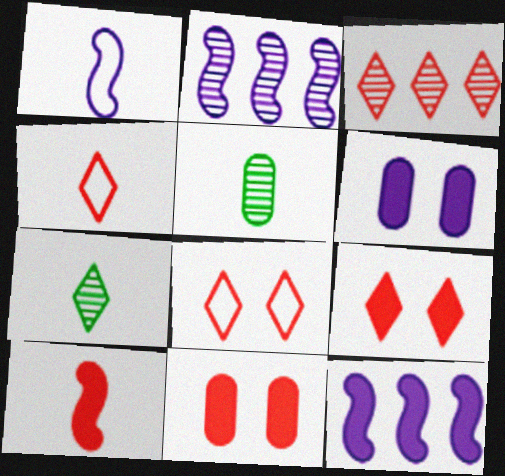[[3, 4, 9], 
[5, 8, 12]]